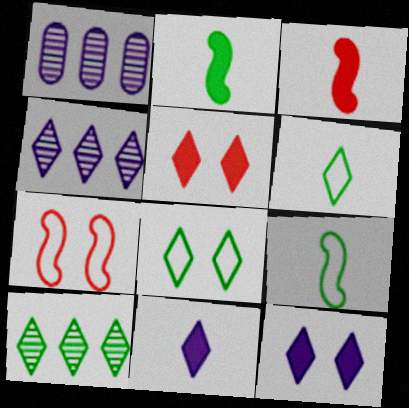[[1, 3, 8], 
[1, 5, 9], 
[4, 5, 6]]